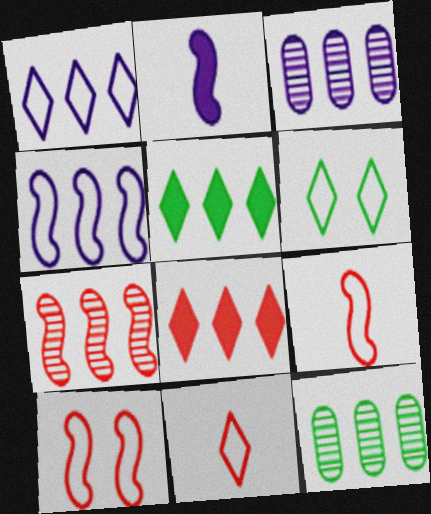[[1, 6, 11], 
[4, 8, 12]]